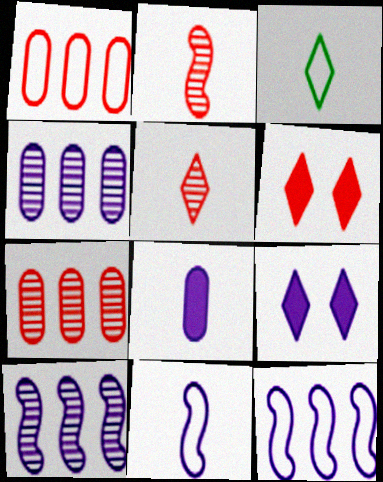[[1, 2, 6], 
[2, 3, 8], 
[4, 9, 11]]